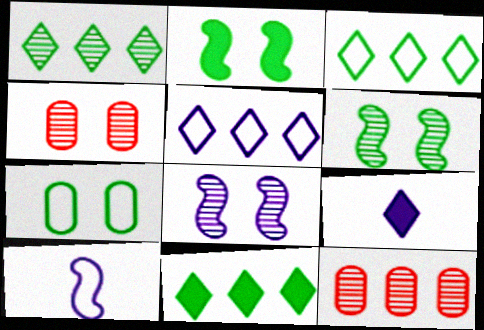[[1, 3, 11], 
[4, 10, 11]]